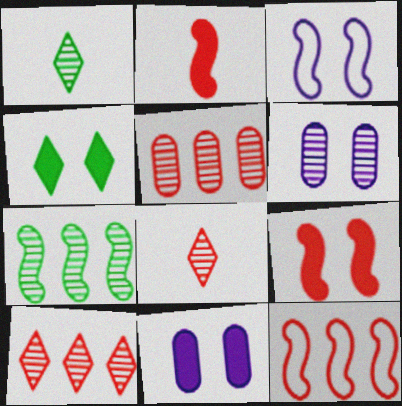[[1, 11, 12], 
[2, 3, 7], 
[4, 9, 11], 
[6, 7, 8]]